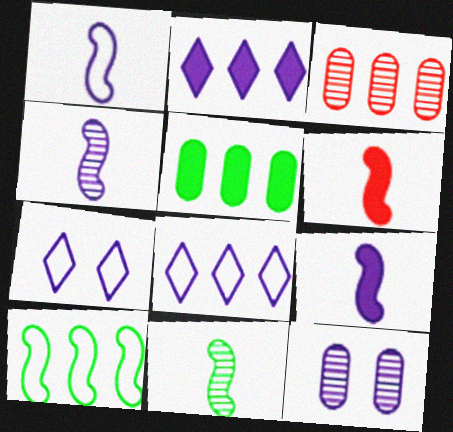[[1, 2, 12], 
[1, 4, 9], 
[1, 6, 11], 
[2, 3, 10], 
[8, 9, 12]]